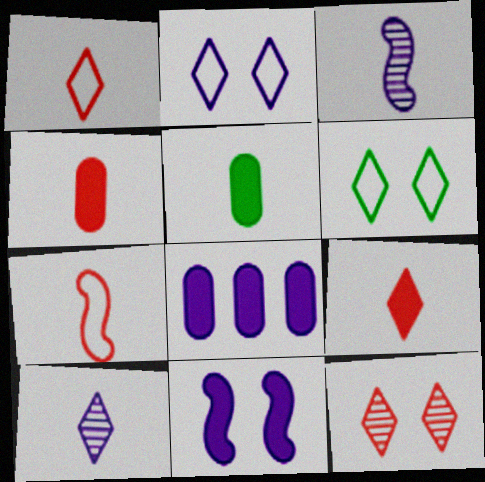[[1, 3, 5], 
[2, 3, 8], 
[5, 7, 10]]